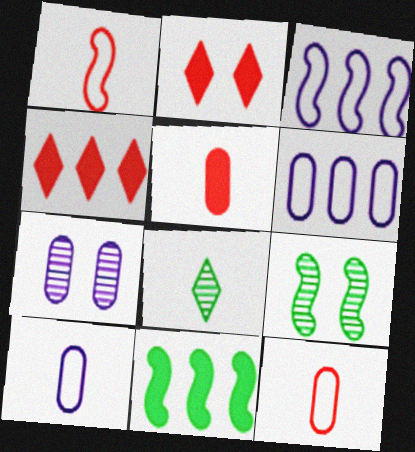[[4, 9, 10]]